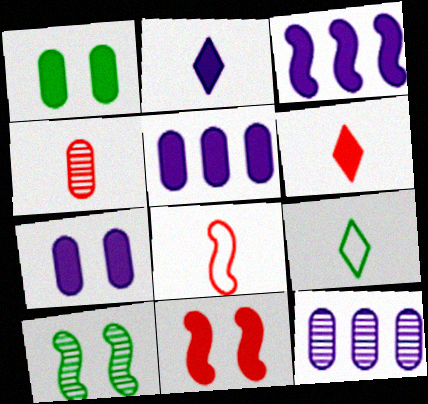[[1, 3, 6], 
[2, 3, 7], 
[3, 8, 10], 
[4, 6, 8], 
[9, 11, 12]]